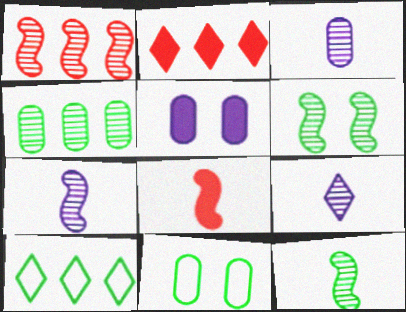[[1, 6, 7], 
[2, 7, 11], 
[3, 7, 9]]